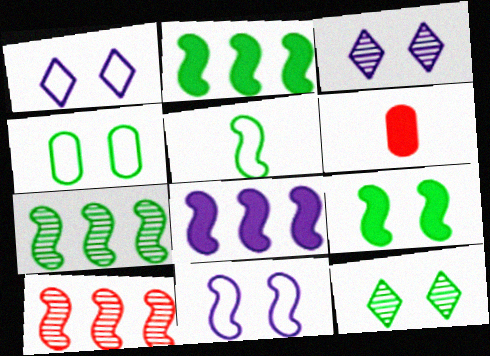[[1, 6, 7], 
[4, 9, 12], 
[5, 7, 9]]